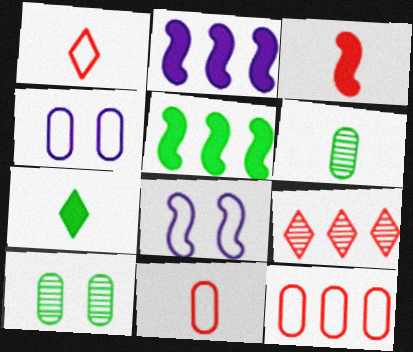[[1, 2, 10]]